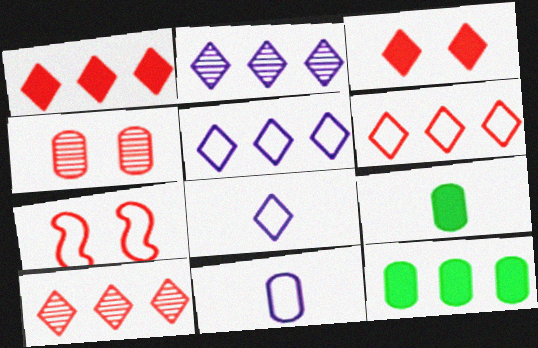[[1, 6, 10], 
[2, 7, 9], 
[3, 4, 7], 
[4, 11, 12]]